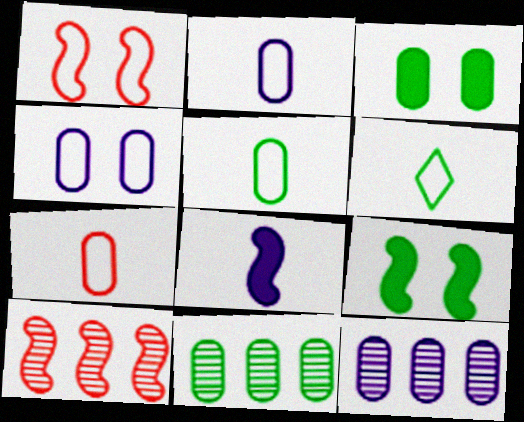[[2, 5, 7], 
[3, 5, 11], 
[3, 7, 12], 
[6, 9, 11]]